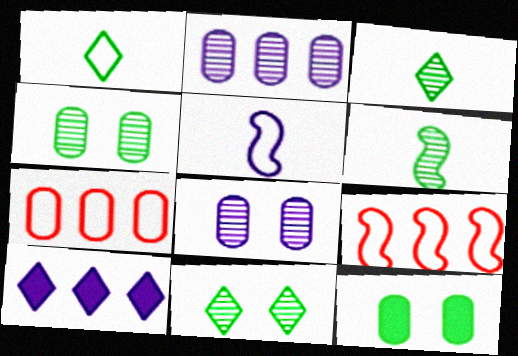[[5, 8, 10]]